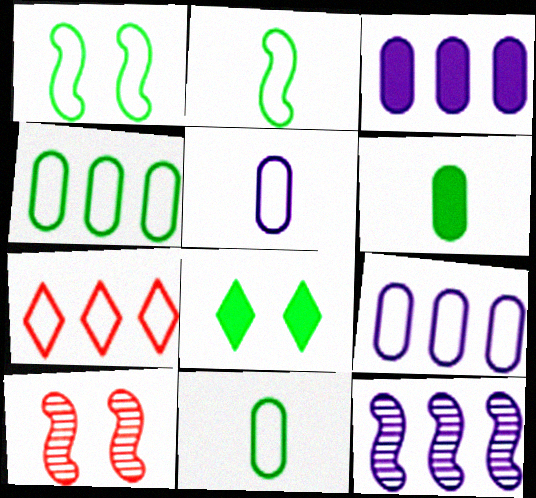[[1, 5, 7]]